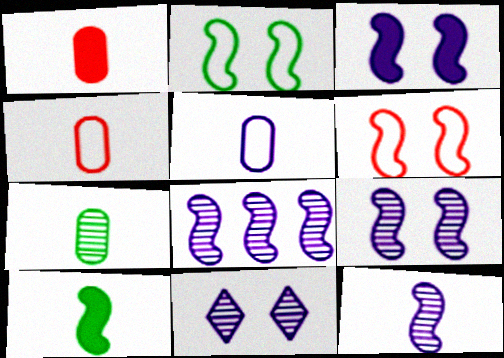[[1, 5, 7], 
[6, 8, 10], 
[8, 9, 12]]